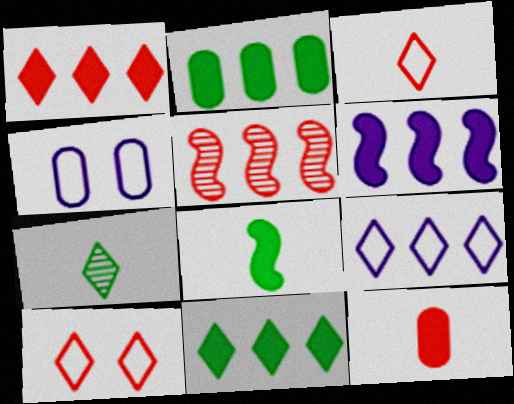[[1, 2, 6], 
[2, 5, 9], 
[5, 10, 12]]